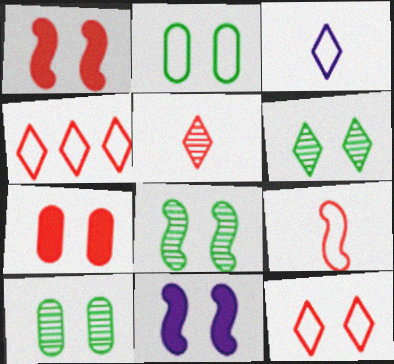[[6, 8, 10], 
[10, 11, 12]]